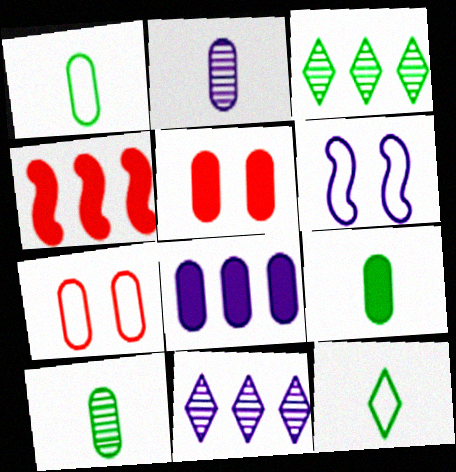[[1, 9, 10], 
[5, 8, 9], 
[7, 8, 10]]